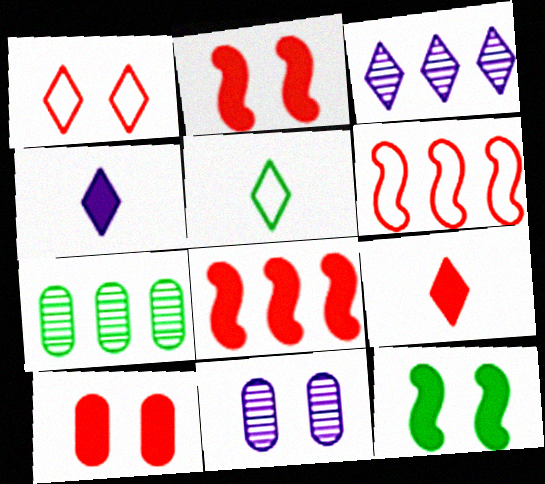[[1, 11, 12], 
[5, 7, 12], 
[5, 8, 11], 
[8, 9, 10]]